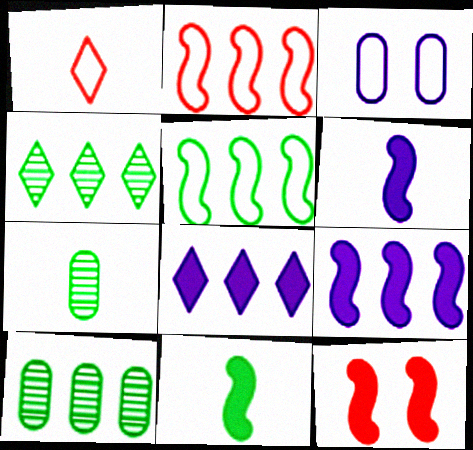[[1, 3, 5], 
[1, 6, 7], 
[2, 8, 10], 
[9, 11, 12]]